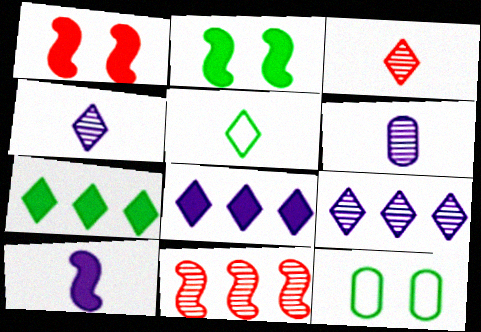[]